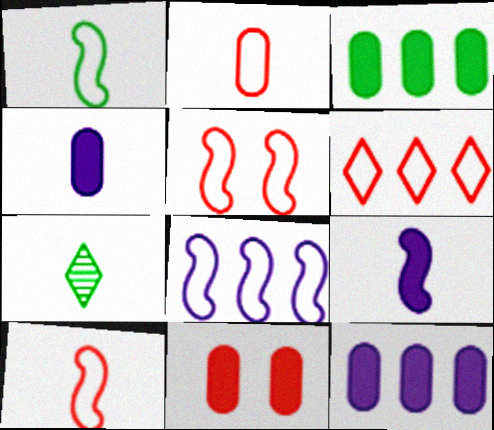[[1, 5, 8], 
[2, 5, 6], 
[2, 7, 9], 
[3, 4, 11], 
[4, 7, 10], 
[5, 7, 12], 
[7, 8, 11]]